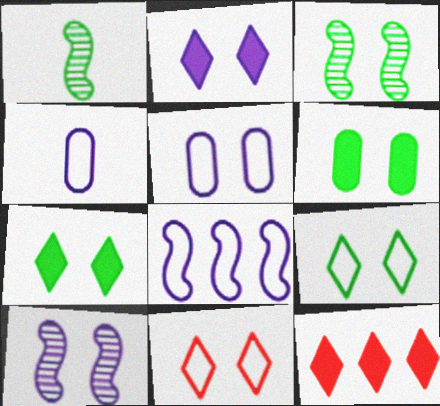[[1, 5, 12], 
[2, 5, 10], 
[3, 4, 12], 
[3, 6, 9], 
[6, 10, 11]]